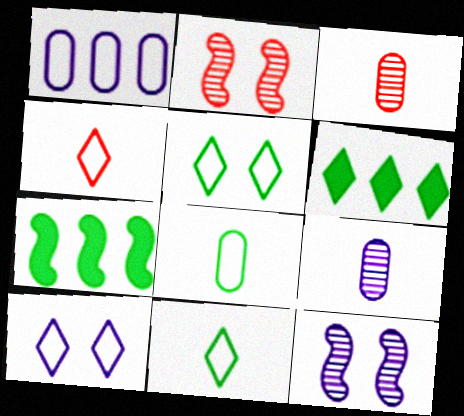[[3, 7, 10]]